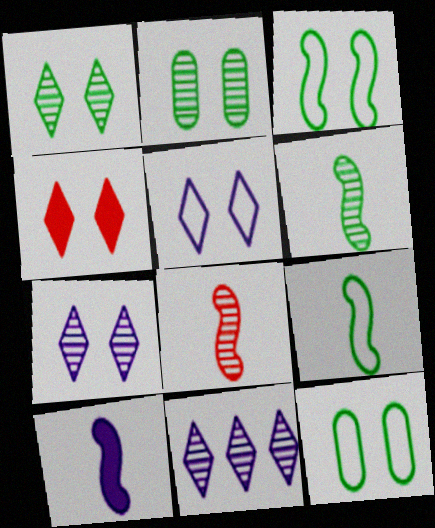[[1, 4, 5], 
[2, 8, 11], 
[8, 9, 10]]